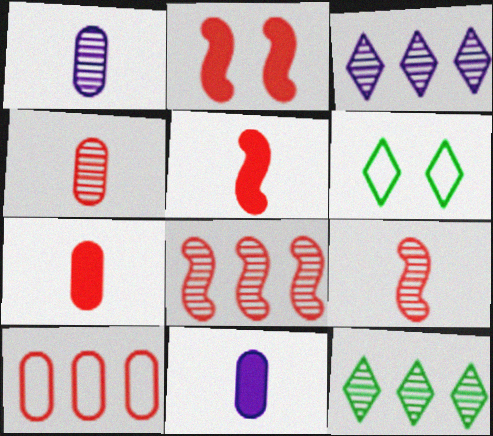[[6, 8, 11]]